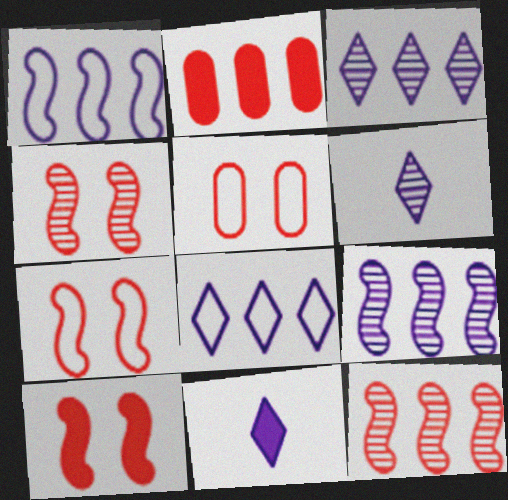[[4, 7, 10]]